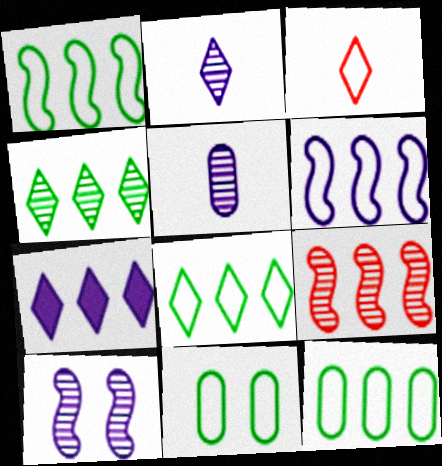[[1, 8, 12], 
[3, 6, 11], 
[7, 9, 12]]